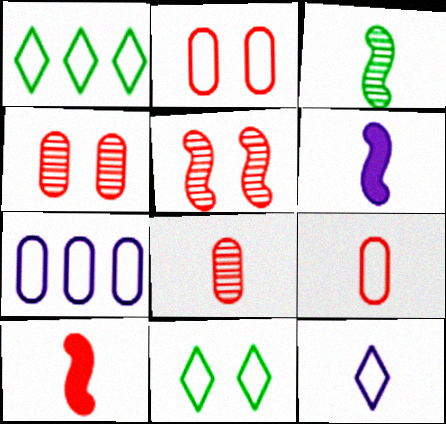[[1, 4, 6]]